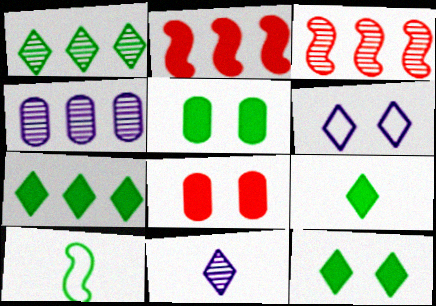[[1, 3, 4], 
[1, 5, 10], 
[7, 9, 12]]